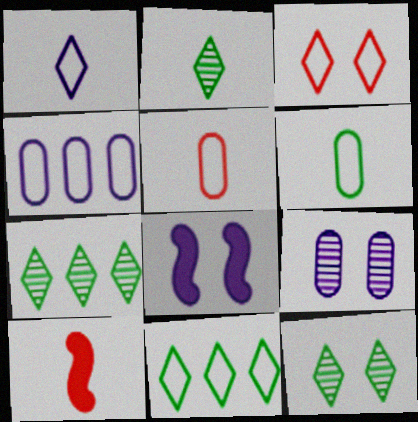[[1, 3, 11], 
[2, 7, 12], 
[4, 10, 12], 
[5, 7, 8], 
[9, 10, 11]]